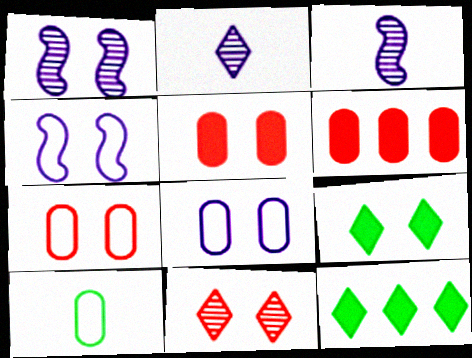[[1, 7, 9], 
[3, 7, 12]]